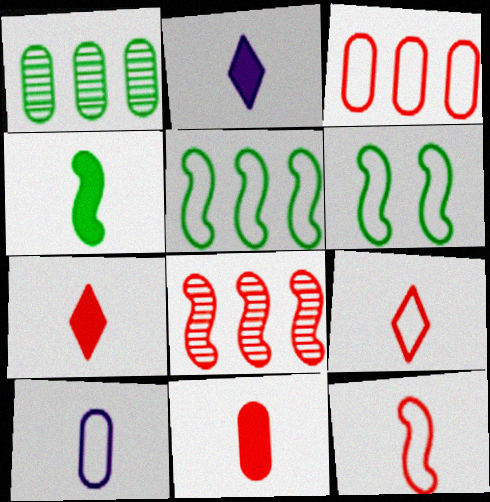[[2, 4, 11]]